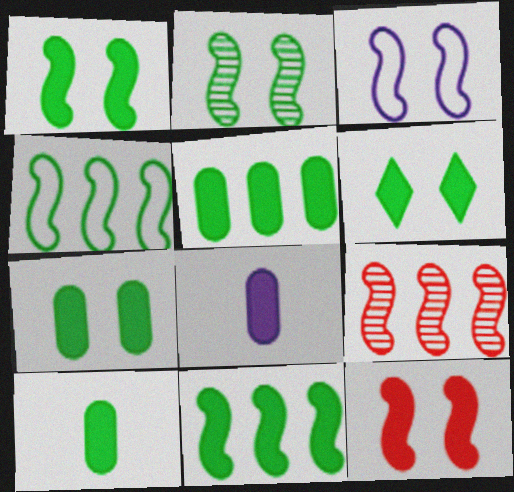[[1, 6, 7], 
[2, 3, 12], 
[5, 7, 10], 
[6, 10, 11]]